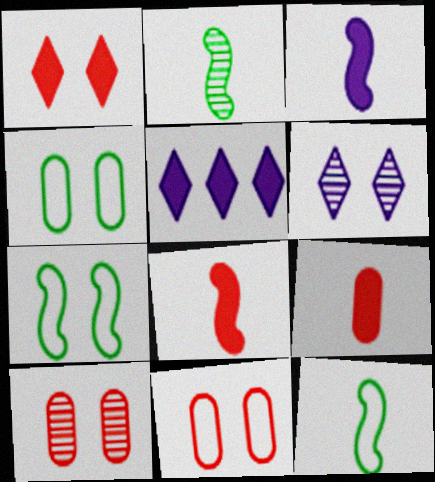[[2, 5, 11], 
[5, 10, 12]]